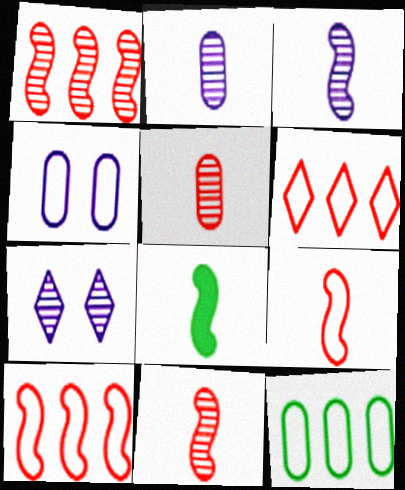[[3, 8, 9]]